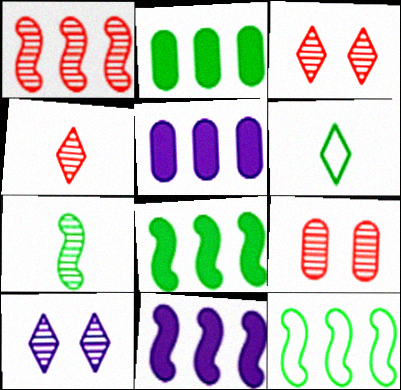[[1, 4, 9], 
[1, 11, 12], 
[6, 9, 11]]